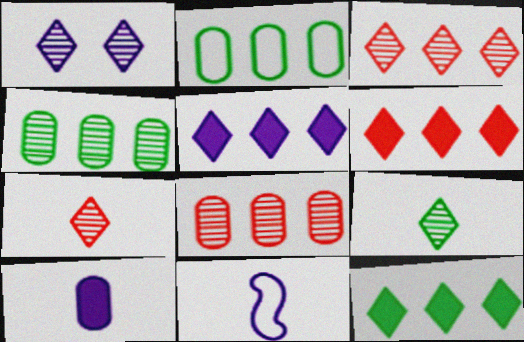[[1, 3, 9], 
[5, 6, 12]]